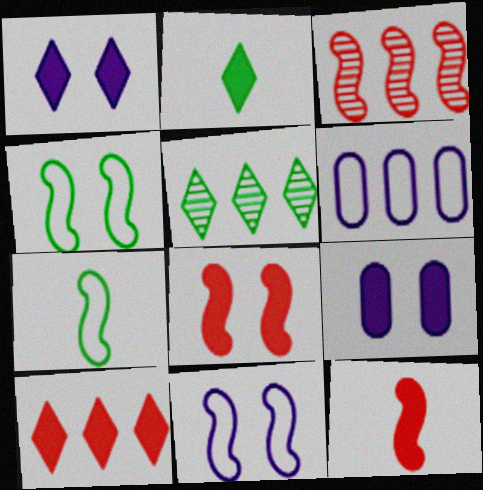[[1, 2, 10]]